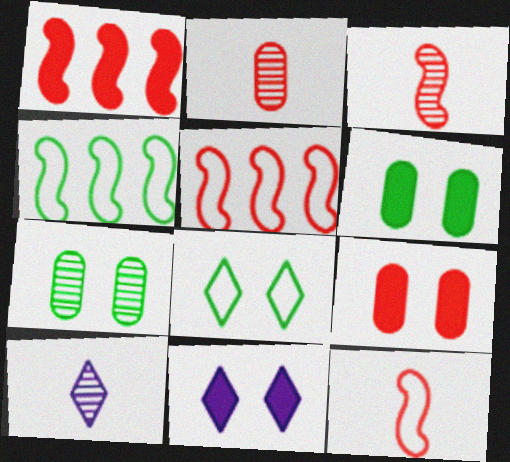[[2, 4, 11], 
[4, 9, 10], 
[5, 6, 10]]